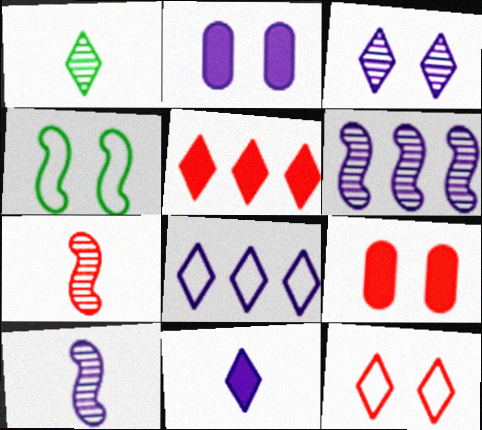[[2, 8, 10], 
[3, 4, 9], 
[3, 8, 11]]